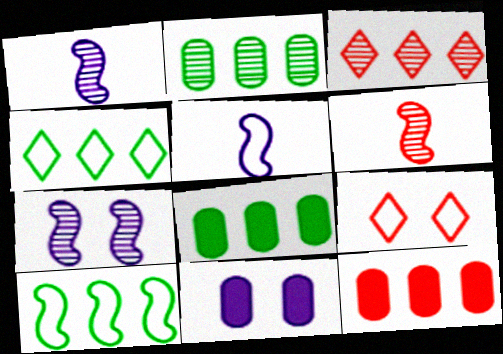[[1, 8, 9], 
[4, 6, 11], 
[6, 9, 12]]